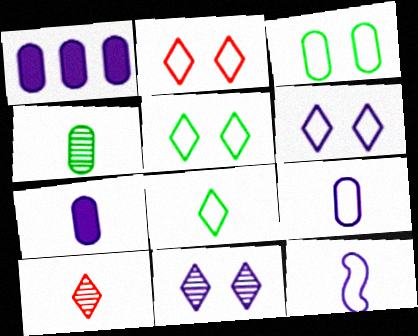[[1, 11, 12], 
[2, 5, 6]]